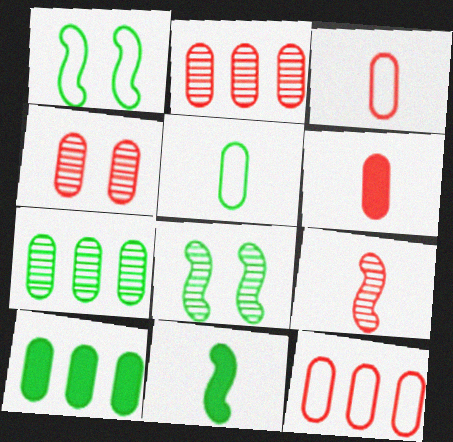[[4, 6, 12]]